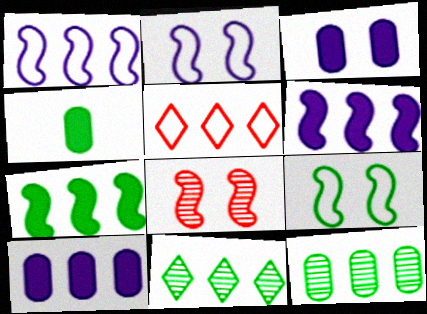[[4, 9, 11], 
[5, 6, 12]]